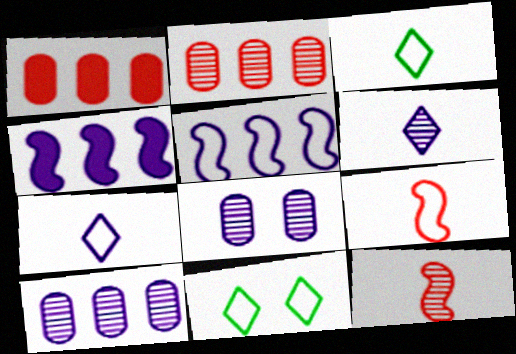[[4, 7, 8]]